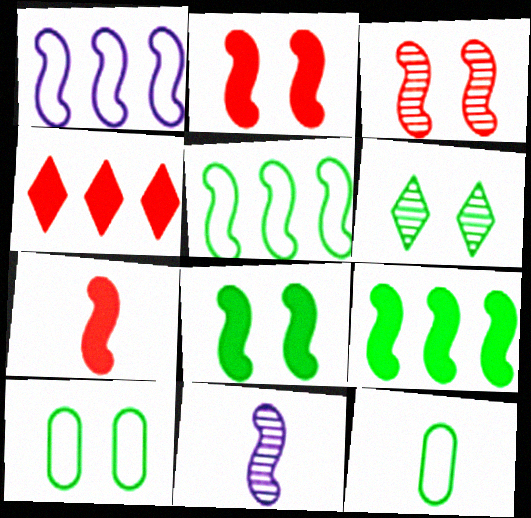[[2, 5, 11], 
[4, 10, 11], 
[6, 8, 10], 
[6, 9, 12]]